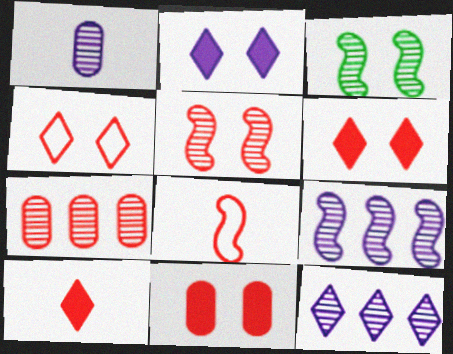[[4, 5, 11], 
[6, 7, 8]]